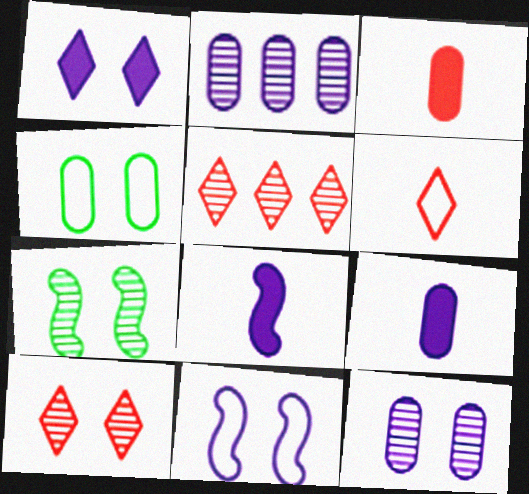[[1, 11, 12], 
[2, 3, 4], 
[4, 5, 8], 
[7, 10, 12]]